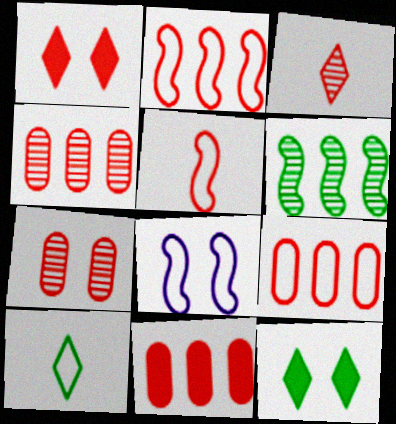[[1, 4, 5], 
[4, 9, 11], 
[7, 8, 12], 
[8, 9, 10]]